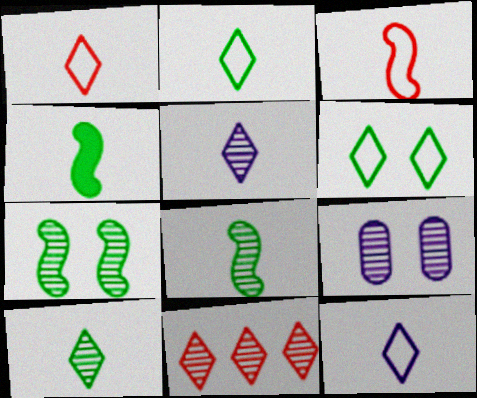[[1, 2, 12], 
[8, 9, 11]]